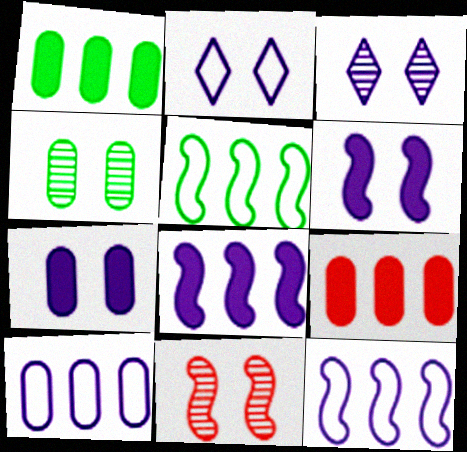[[3, 4, 11]]